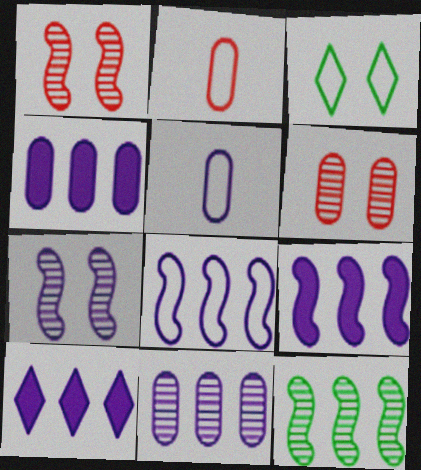[[2, 3, 8], 
[4, 9, 10], 
[5, 7, 10], 
[8, 10, 11]]